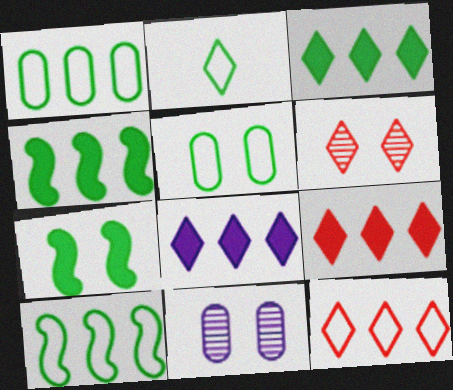[[2, 5, 10], 
[2, 6, 8], 
[3, 8, 9]]